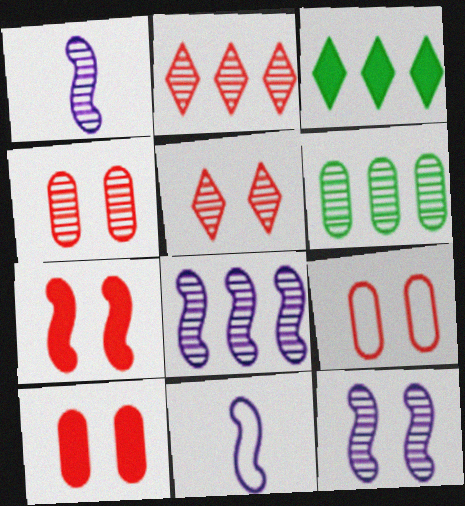[[1, 3, 9], 
[1, 5, 6], 
[1, 8, 12], 
[2, 6, 8], 
[3, 4, 11], 
[4, 9, 10], 
[5, 7, 9]]